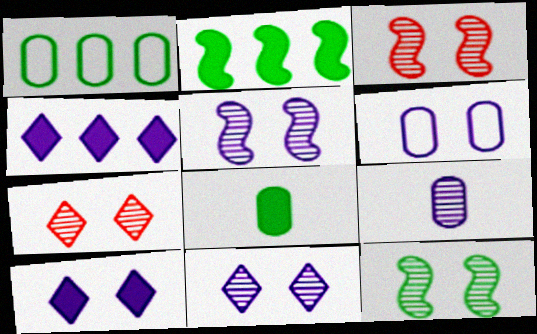[[3, 5, 12], 
[5, 6, 10]]